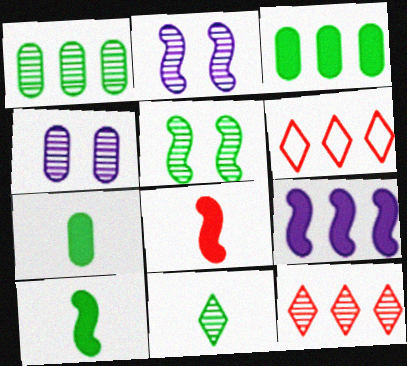[[1, 5, 11], 
[1, 6, 9], 
[2, 6, 7], 
[4, 6, 10]]